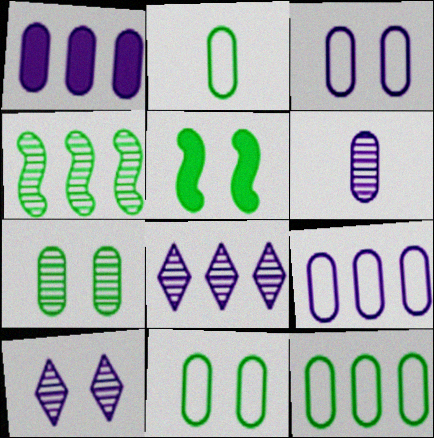[[1, 3, 6], 
[2, 11, 12]]